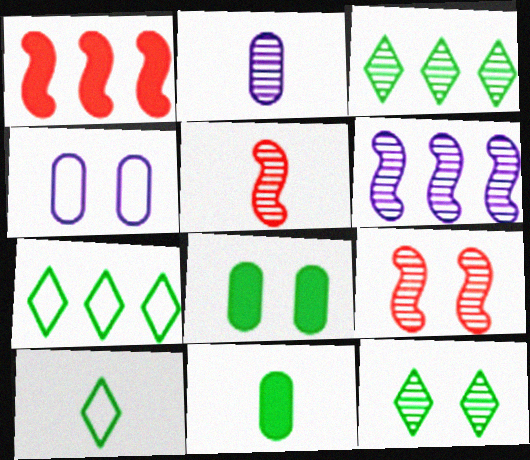[[2, 3, 9]]